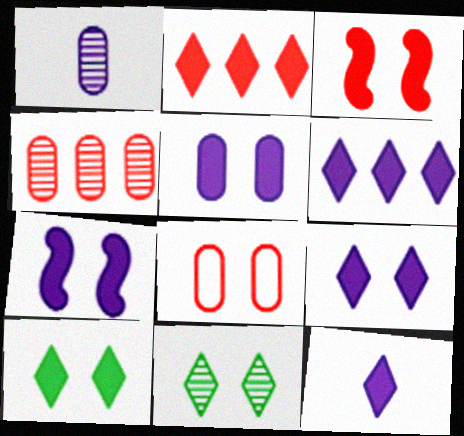[[2, 10, 12], 
[3, 5, 10], 
[5, 7, 9], 
[6, 9, 12], 
[7, 8, 11]]